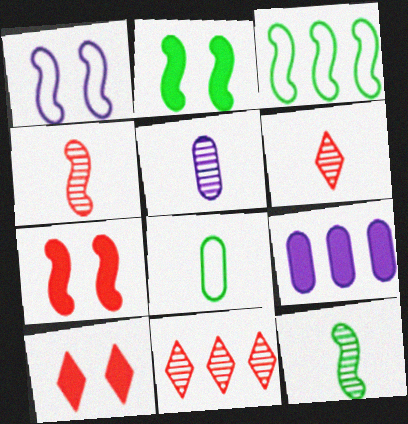[[2, 3, 12], 
[3, 5, 10], 
[3, 9, 11], 
[5, 6, 12]]